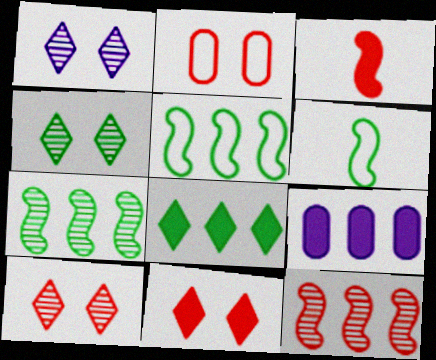[[1, 4, 10], 
[6, 9, 10]]